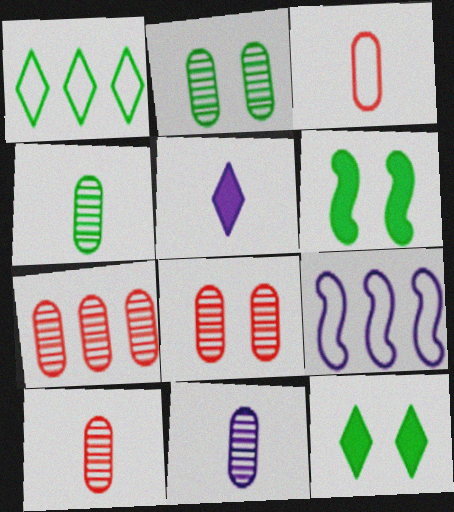[[1, 4, 6], 
[2, 7, 11], 
[4, 10, 11], 
[7, 8, 10], 
[9, 10, 12]]